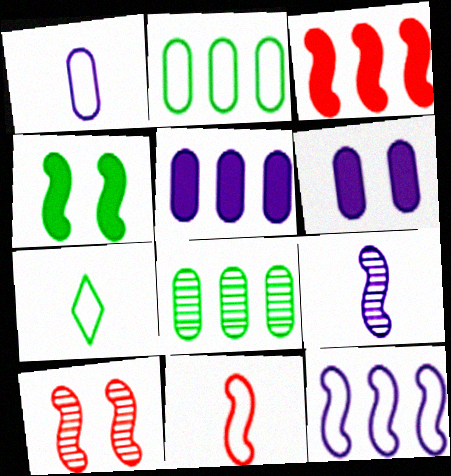[[1, 7, 11], 
[3, 10, 11], 
[4, 7, 8], 
[5, 7, 10]]